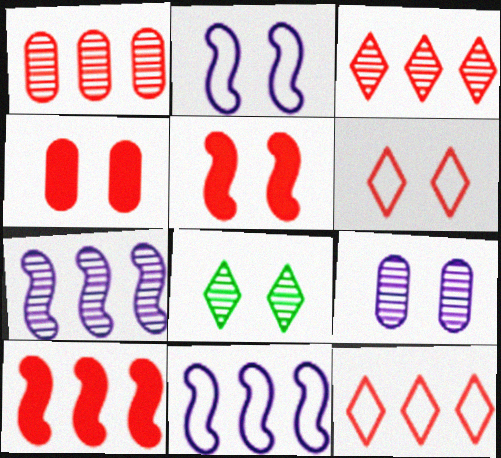[[1, 10, 12], 
[2, 4, 8]]